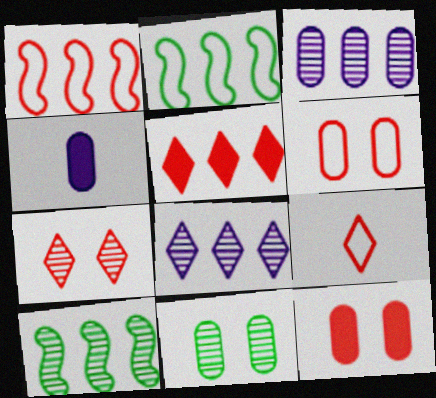[[1, 6, 9], 
[2, 3, 5], 
[2, 4, 7], 
[5, 7, 9]]